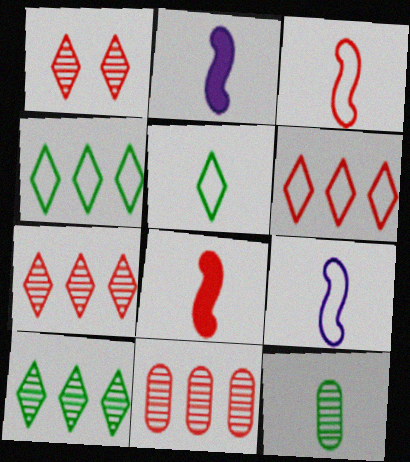[]